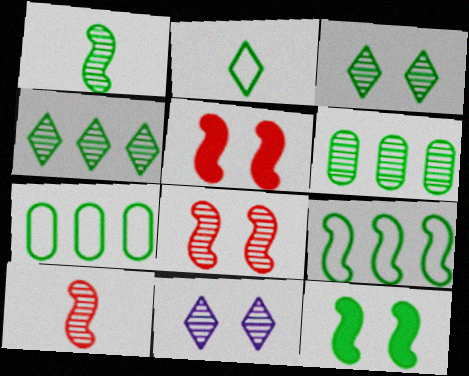[[1, 3, 6], 
[1, 9, 12], 
[2, 6, 12], 
[6, 10, 11]]